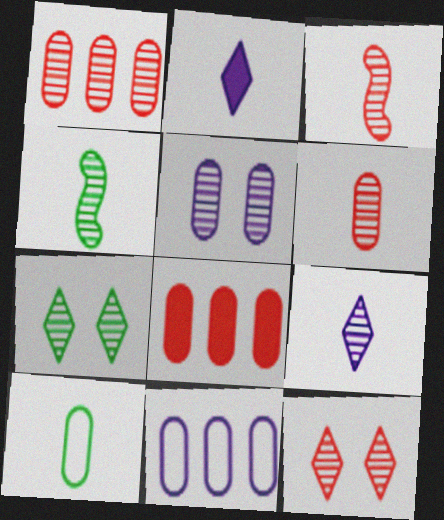[[1, 3, 12], 
[2, 3, 10], 
[4, 6, 9], 
[5, 8, 10]]